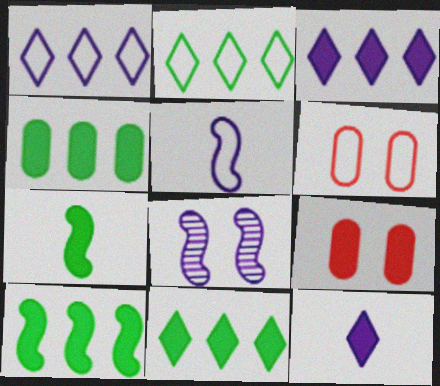[[2, 5, 6], 
[3, 7, 9], 
[4, 10, 11], 
[9, 10, 12]]